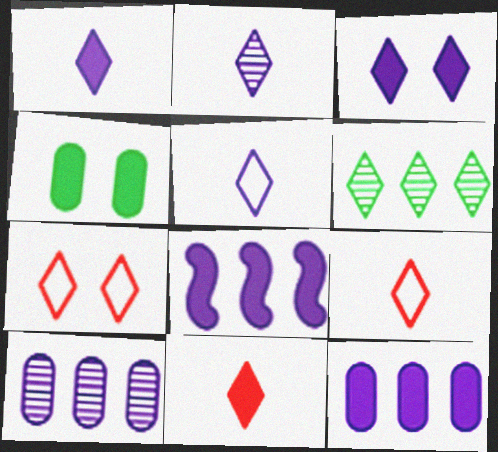[[1, 2, 5], 
[1, 6, 7], 
[3, 6, 9], 
[4, 8, 11]]